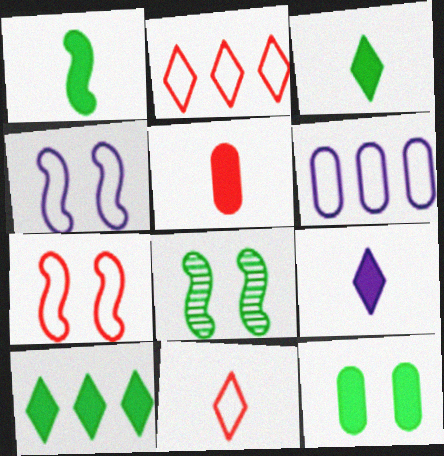[[1, 5, 9], 
[1, 10, 12]]